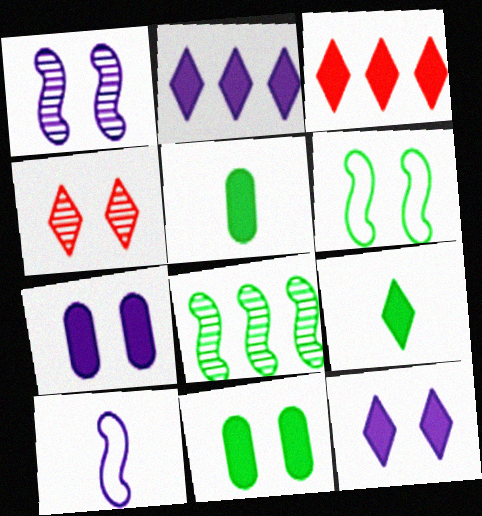[[3, 9, 12], 
[4, 6, 7]]